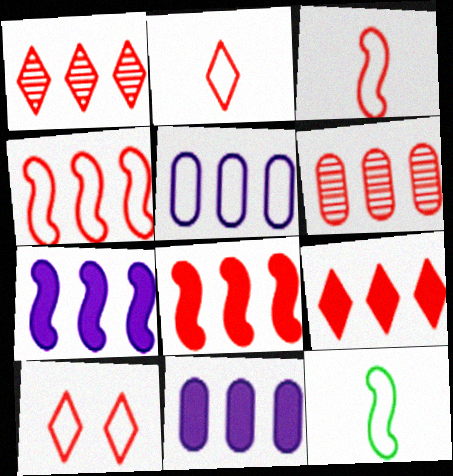[[4, 6, 9], 
[5, 10, 12]]